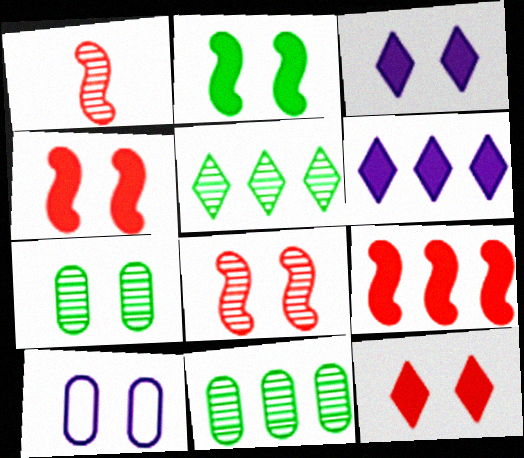[]